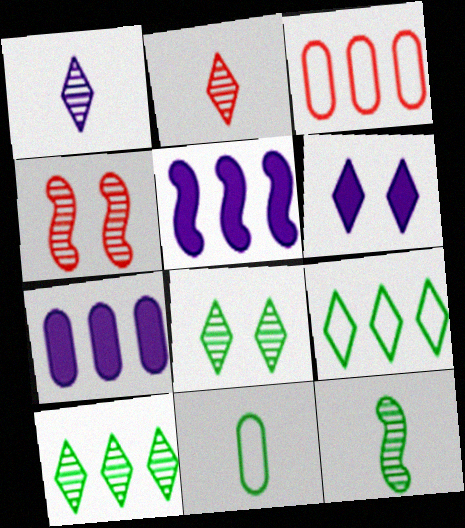[[2, 6, 9], 
[3, 5, 10], 
[3, 6, 12]]